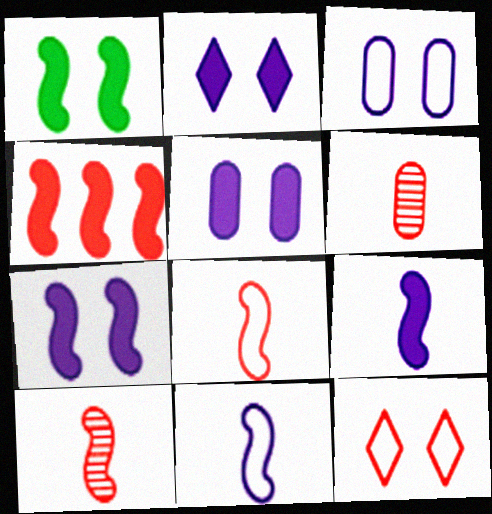[[1, 4, 9], 
[2, 5, 7], 
[4, 6, 12]]